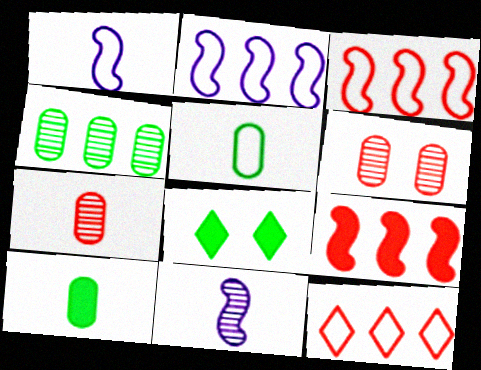[[2, 7, 8]]